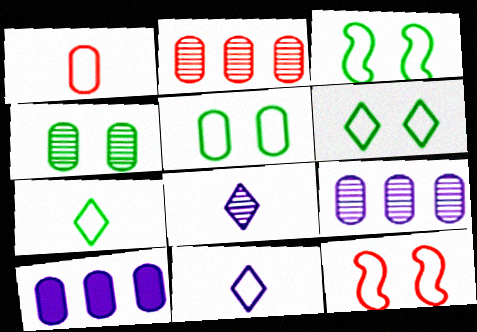[[1, 4, 10], 
[3, 5, 6]]